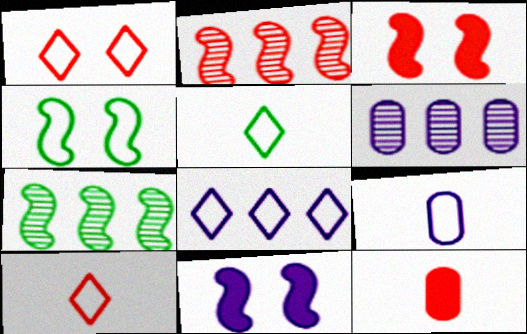[[1, 2, 12], 
[1, 5, 8], 
[3, 5, 6]]